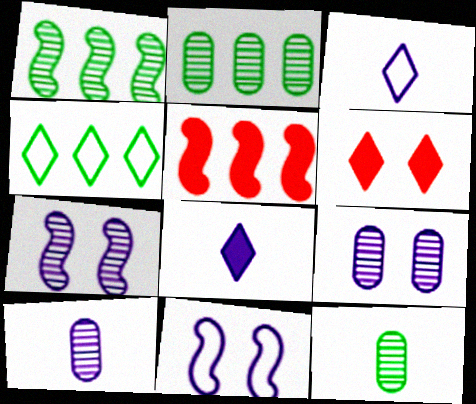[]